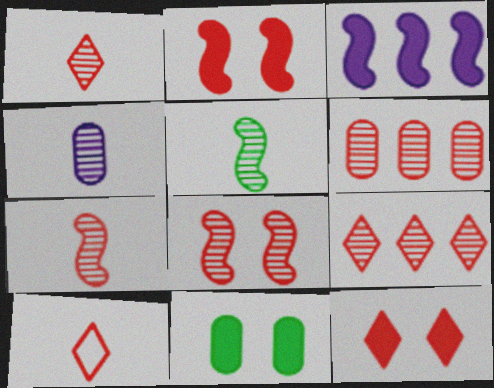[[1, 4, 5], 
[1, 6, 8], 
[2, 6, 10], 
[9, 10, 12]]